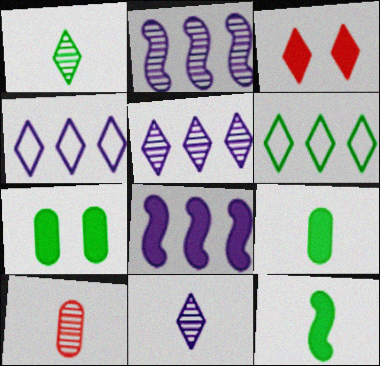[[1, 3, 4], 
[3, 6, 11], 
[3, 8, 9]]